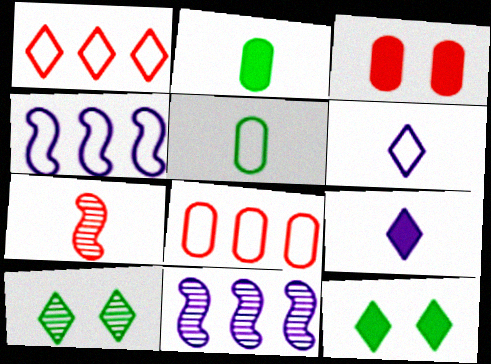[[1, 3, 7], 
[1, 9, 10], 
[2, 6, 7], 
[5, 7, 9]]